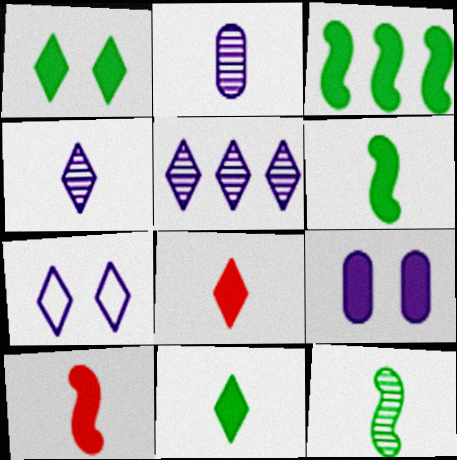[[3, 8, 9]]